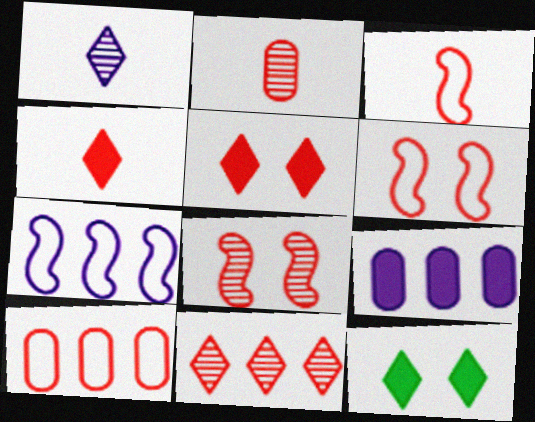[[2, 3, 4], 
[2, 7, 12], 
[2, 8, 11], 
[4, 8, 10]]